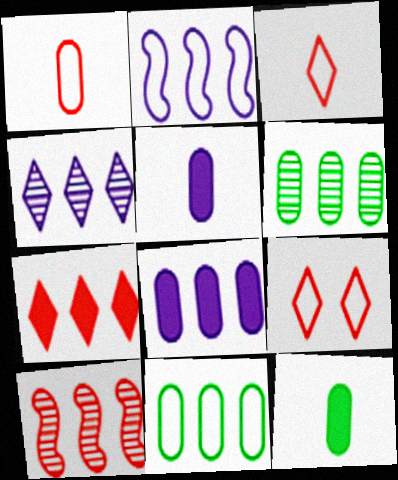[[2, 4, 8], 
[2, 6, 7], 
[4, 6, 10]]